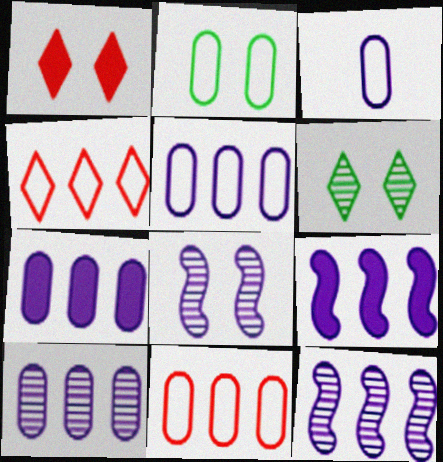[[1, 2, 8], 
[2, 3, 11], 
[5, 7, 10]]